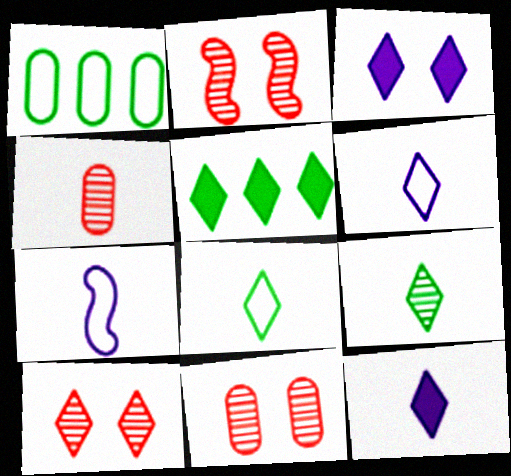[[1, 2, 12], 
[2, 10, 11], 
[5, 6, 10], 
[5, 7, 11]]